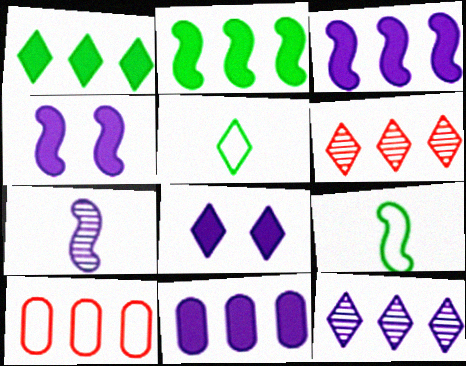[[2, 10, 12], 
[5, 6, 8]]